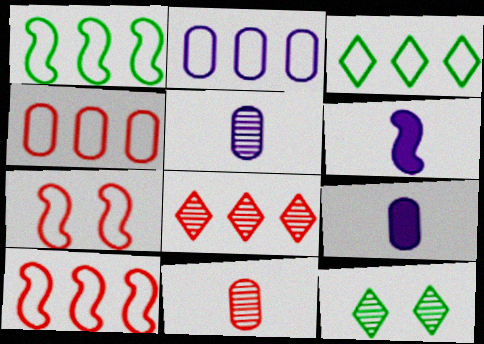[[2, 3, 10], 
[4, 6, 12], 
[9, 10, 12]]